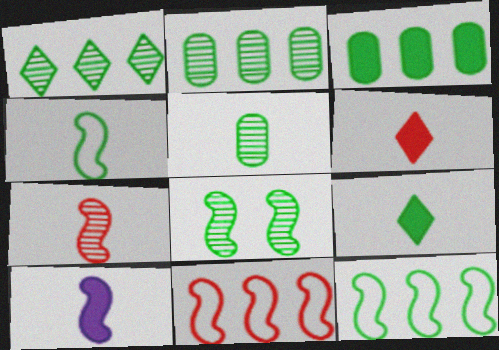[[1, 3, 12], 
[1, 5, 8], 
[4, 5, 9], 
[4, 7, 10], 
[8, 10, 11]]